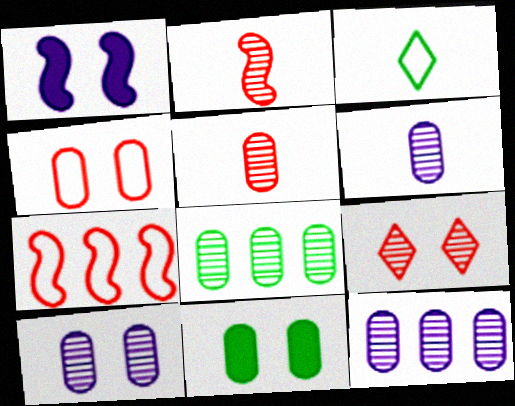[[4, 10, 11], 
[5, 8, 10], 
[6, 10, 12]]